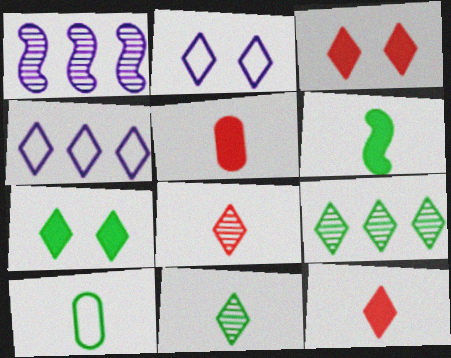[[1, 3, 10], 
[2, 9, 12], 
[3, 4, 11], 
[4, 7, 8], 
[6, 10, 11]]